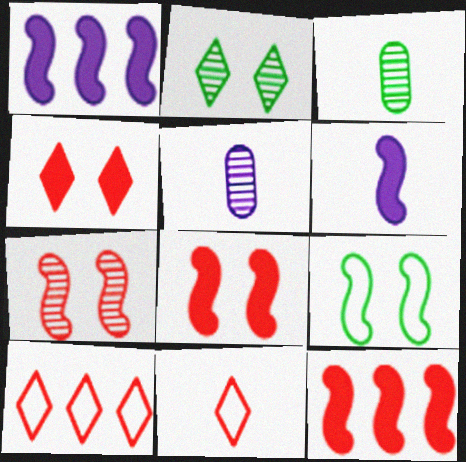[[3, 6, 11]]